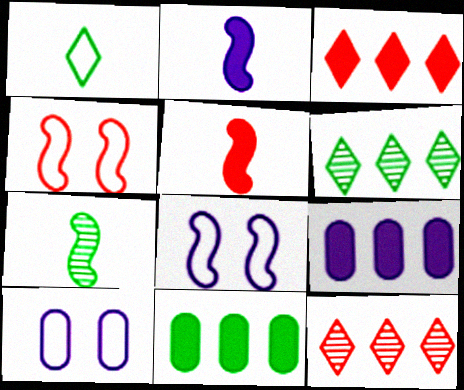[[3, 7, 10], 
[5, 6, 10]]